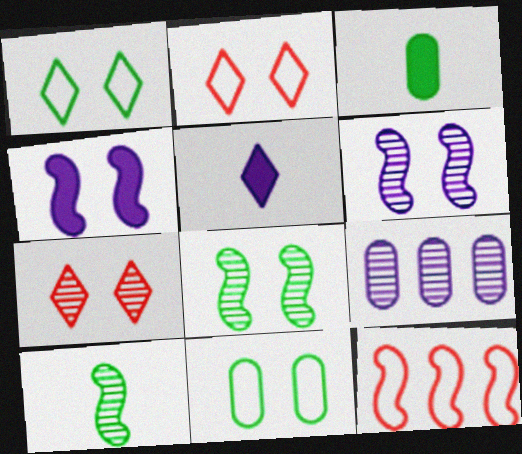[[4, 7, 11], 
[4, 10, 12], 
[7, 9, 10]]